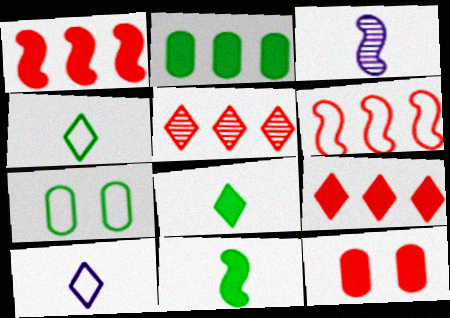[[3, 7, 9], 
[6, 7, 10]]